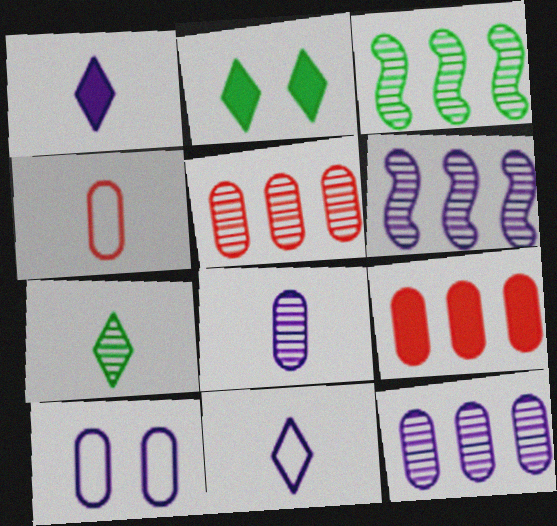[[1, 6, 10], 
[2, 4, 6]]